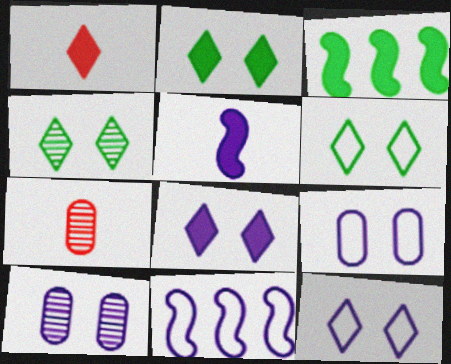[[2, 4, 6], 
[2, 7, 11], 
[3, 7, 12]]